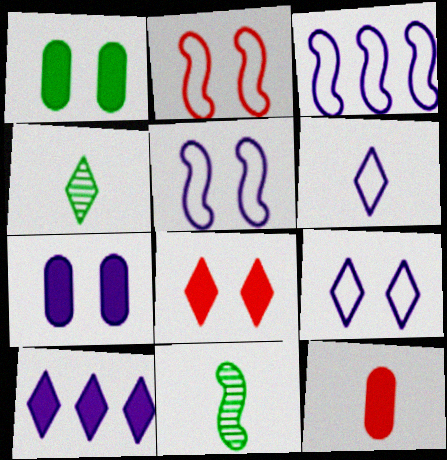[[6, 11, 12]]